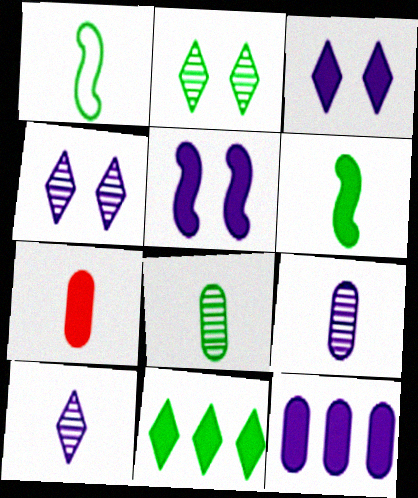[[1, 7, 10], 
[5, 7, 11]]